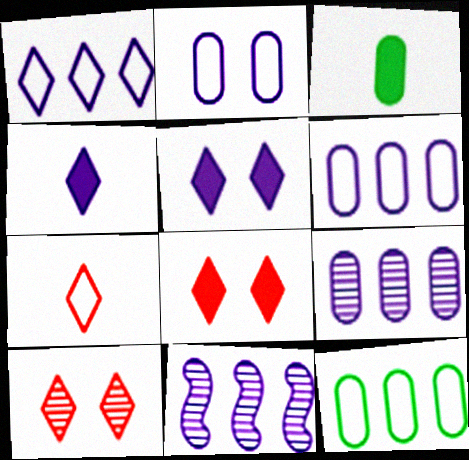[[2, 4, 11]]